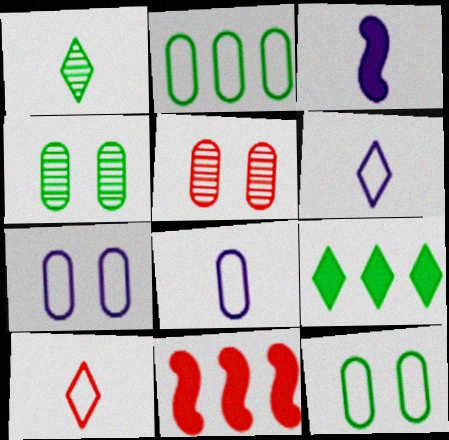[[1, 7, 11], 
[4, 6, 11], 
[5, 10, 11]]